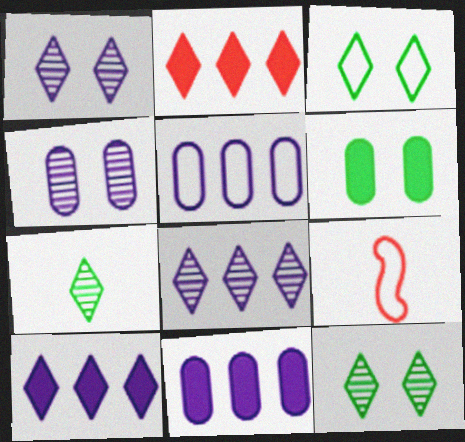[[3, 5, 9], 
[6, 8, 9], 
[9, 11, 12]]